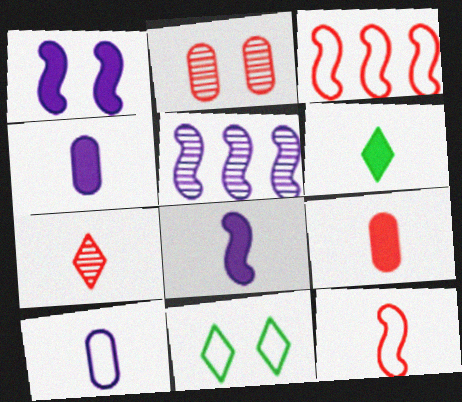[[1, 2, 11], 
[3, 10, 11], 
[5, 9, 11], 
[6, 8, 9], 
[7, 9, 12]]